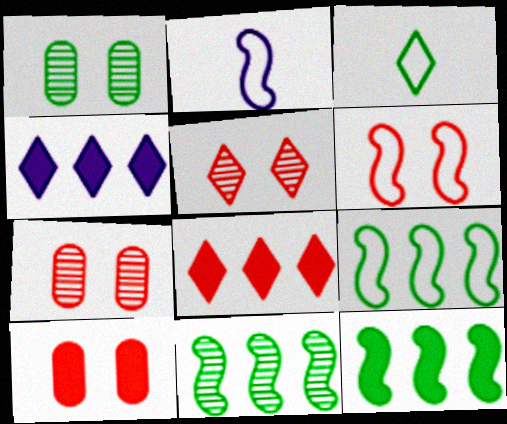[[1, 2, 8], 
[1, 3, 12], 
[2, 6, 9], 
[3, 4, 5], 
[5, 6, 10], 
[9, 11, 12]]